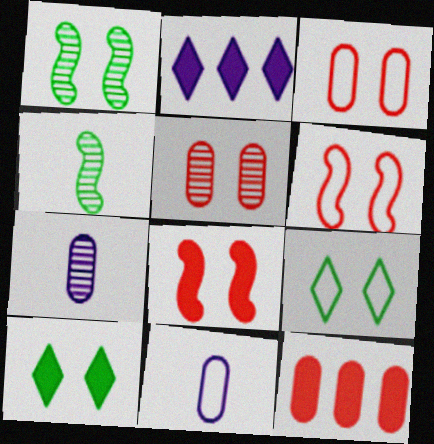[[2, 3, 4]]